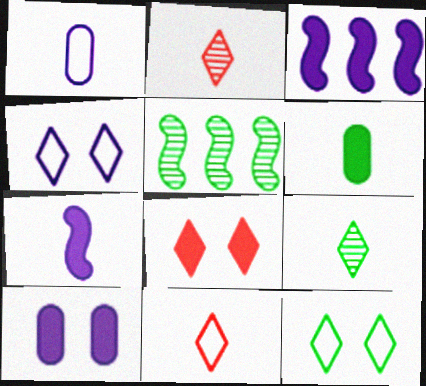[[1, 5, 8], 
[3, 6, 8], 
[5, 6, 12], 
[5, 10, 11]]